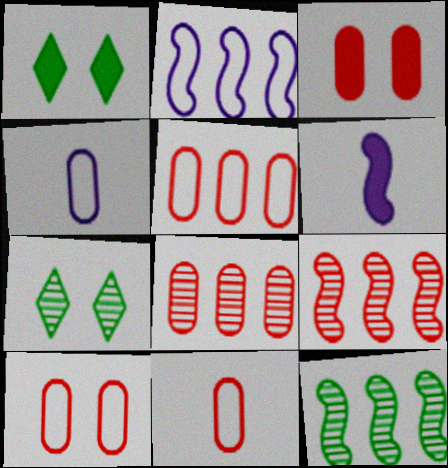[[1, 4, 9], 
[3, 8, 11], 
[5, 6, 7], 
[5, 10, 11]]